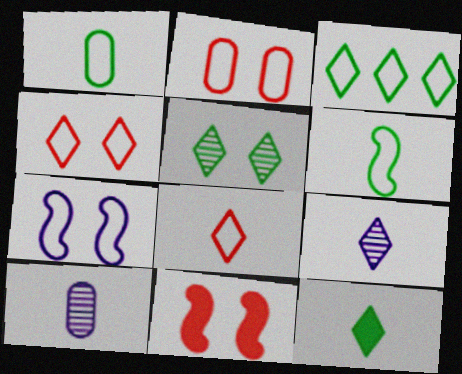[[3, 5, 12], 
[3, 10, 11], 
[8, 9, 12]]